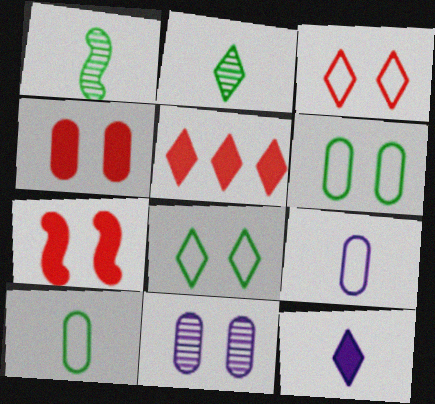[[4, 6, 11], 
[7, 8, 11]]